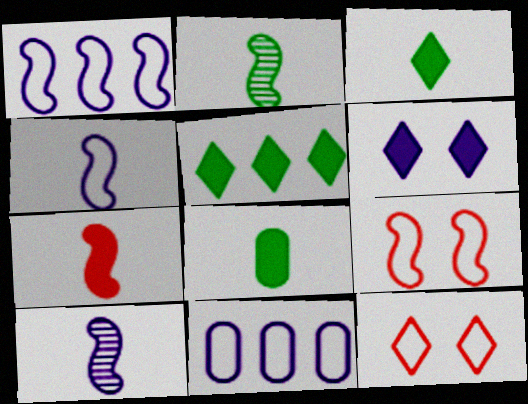[[2, 4, 7], 
[6, 10, 11]]